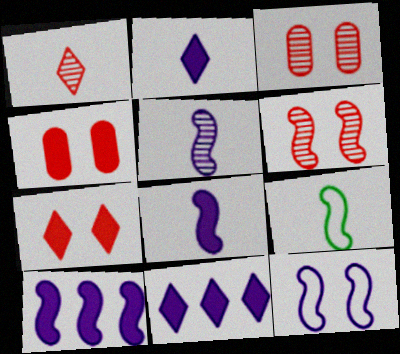[[3, 9, 11], 
[5, 10, 12], 
[6, 9, 10]]